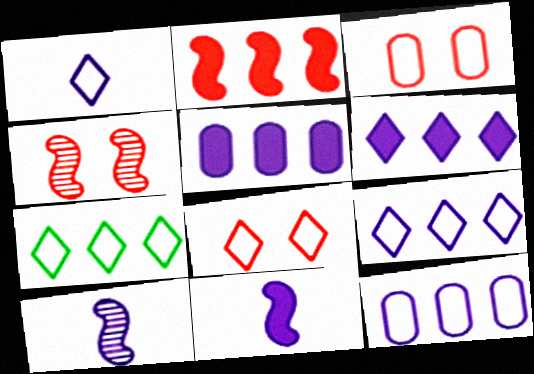[[1, 7, 8]]